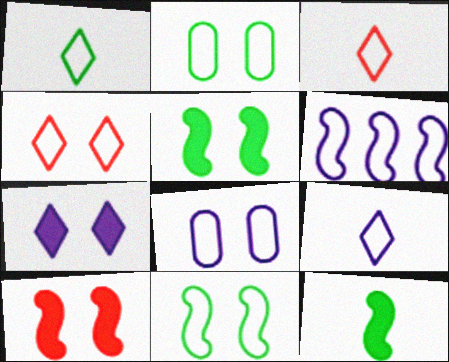[[1, 3, 9], 
[2, 3, 6], 
[4, 8, 11], 
[6, 8, 9]]